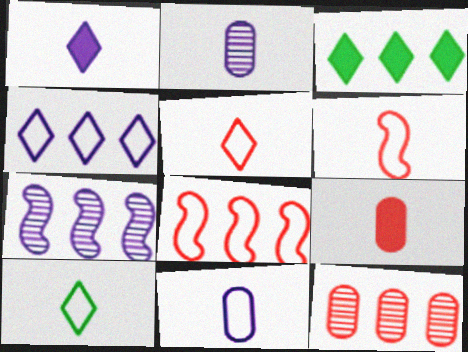[[6, 10, 11]]